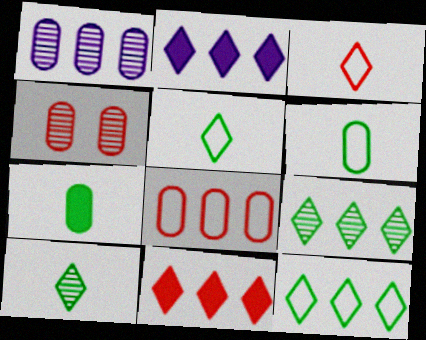[]